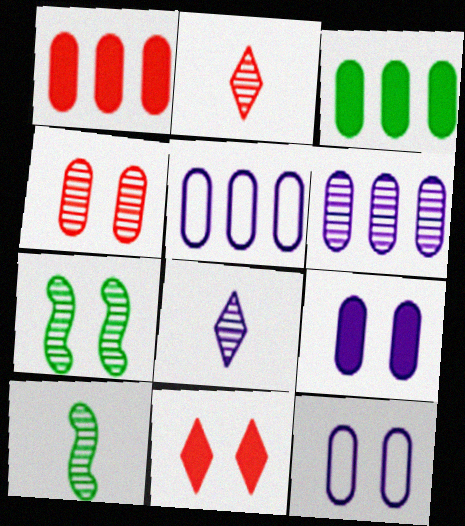[[2, 6, 7], 
[5, 10, 11], 
[7, 11, 12]]